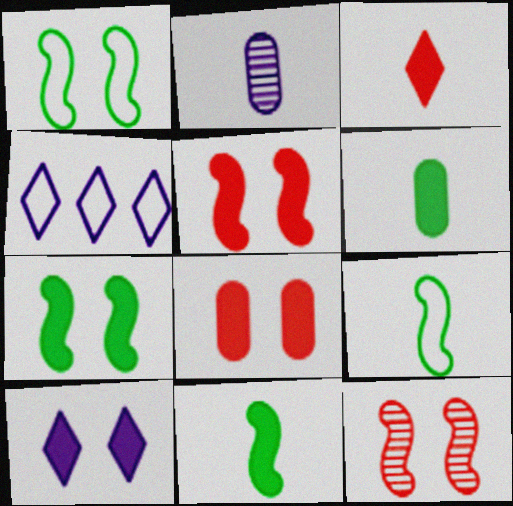[[2, 3, 9], 
[4, 6, 12], 
[7, 8, 10]]